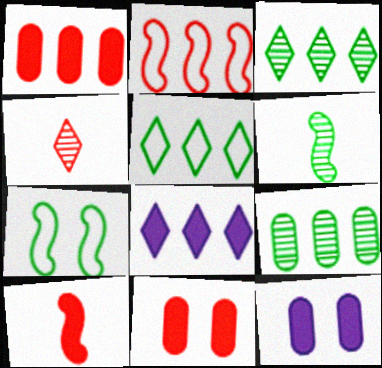[[2, 4, 11], 
[2, 8, 9]]